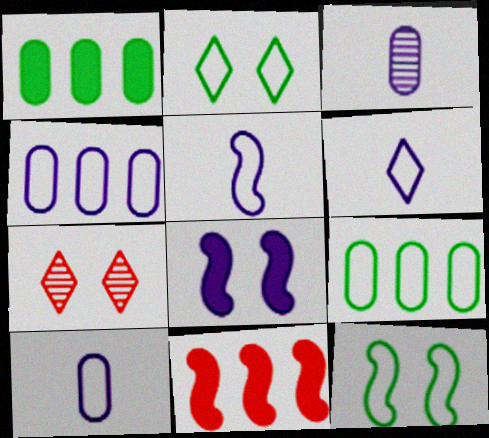[[1, 5, 7], 
[2, 3, 11], 
[5, 6, 10]]